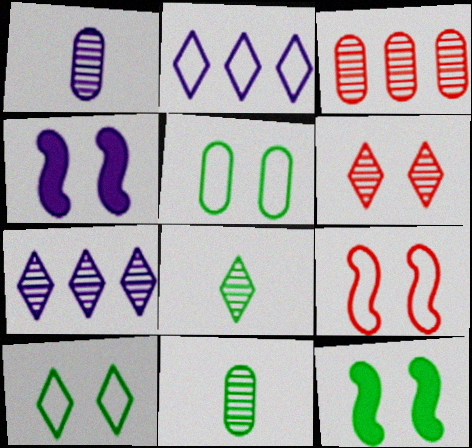[[1, 2, 4], 
[4, 5, 6], 
[6, 7, 8]]